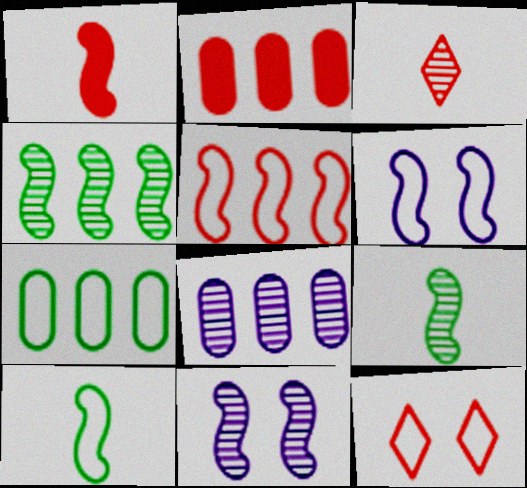[[1, 4, 6], 
[2, 7, 8], 
[5, 6, 10]]